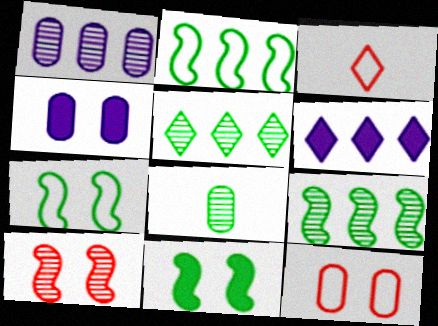[[1, 3, 11], 
[3, 4, 9]]